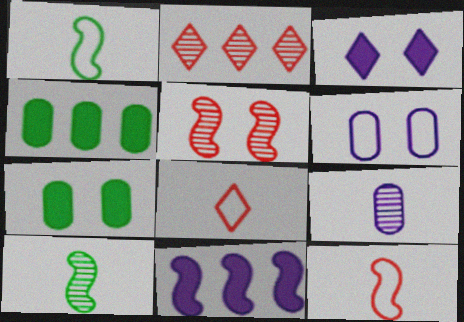[[1, 5, 11]]